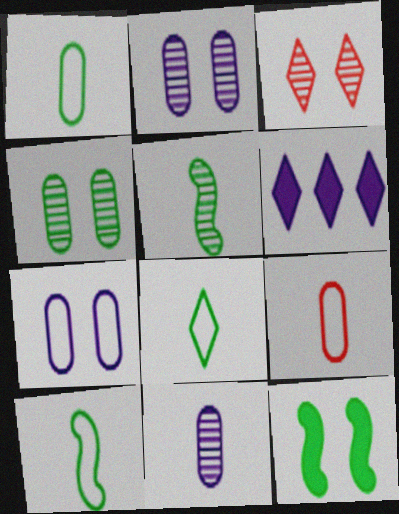[[1, 8, 10], 
[3, 6, 8], 
[3, 7, 12]]